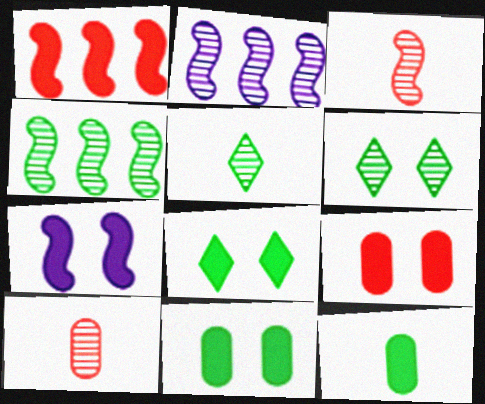[[2, 6, 10], 
[7, 8, 9]]